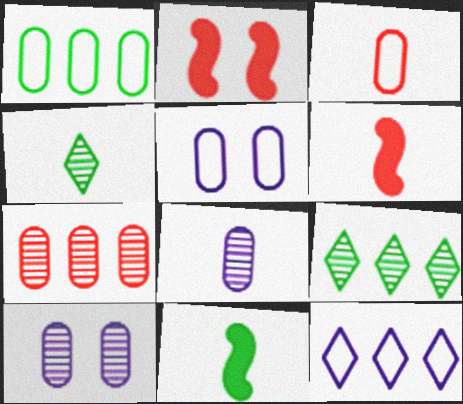[[1, 3, 5], 
[5, 6, 9]]